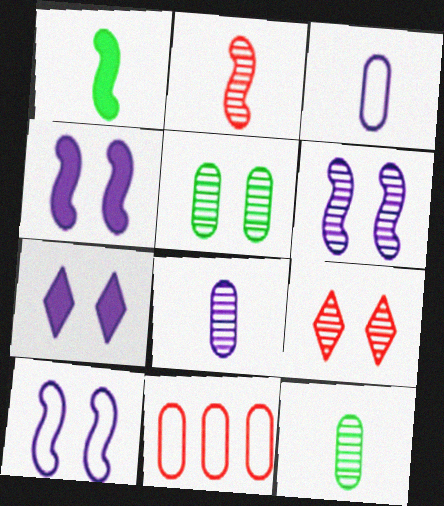[[4, 6, 10], 
[5, 6, 9]]